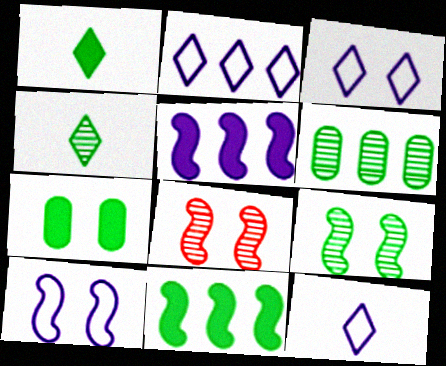[[1, 7, 11], 
[2, 3, 12], 
[3, 7, 8], 
[4, 6, 9]]